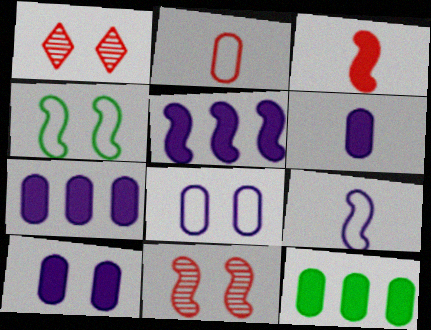[[1, 4, 10], 
[1, 9, 12], 
[6, 7, 10]]